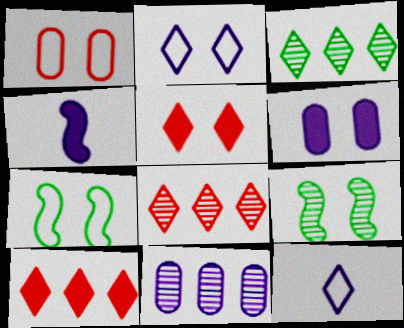[[1, 2, 7], 
[1, 3, 4], 
[2, 4, 11], 
[3, 5, 12]]